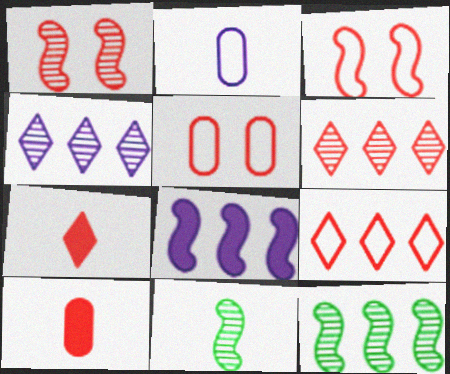[[1, 9, 10], 
[2, 7, 11], 
[3, 6, 10], 
[3, 8, 11]]